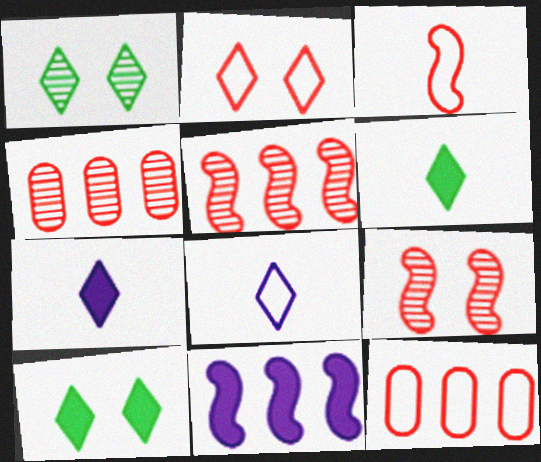[[2, 3, 12]]